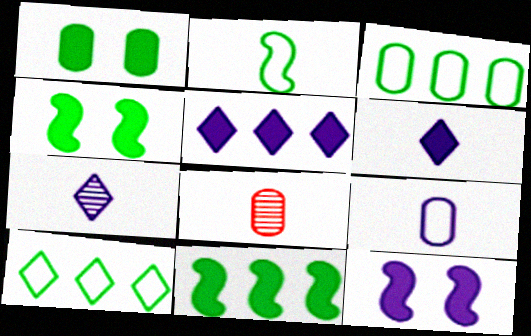[[2, 6, 8], 
[8, 10, 12]]